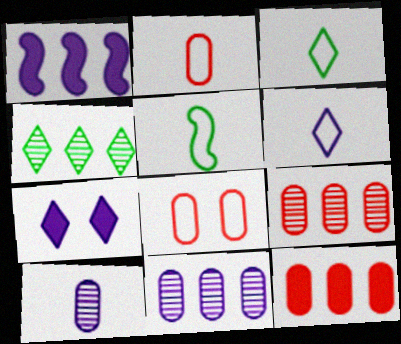[[2, 5, 6], 
[5, 7, 9]]